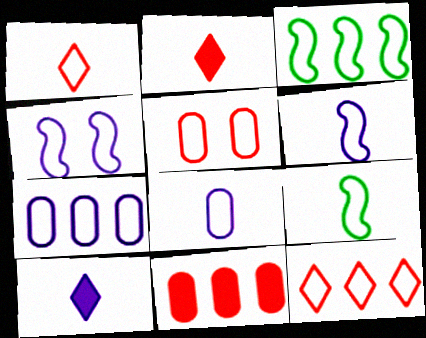[[1, 8, 9], 
[3, 7, 12]]